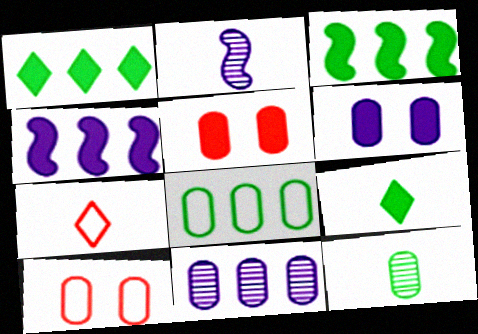[[1, 2, 10], 
[4, 5, 9]]